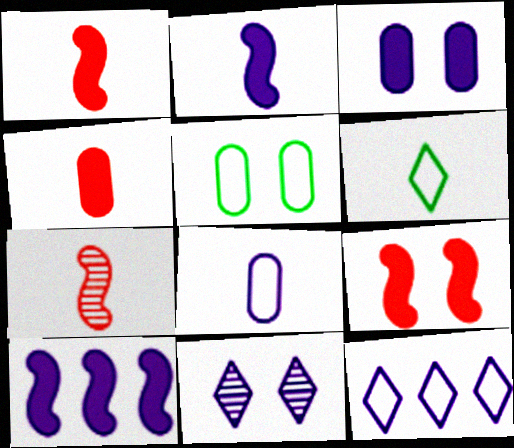[[5, 9, 11], 
[8, 10, 11]]